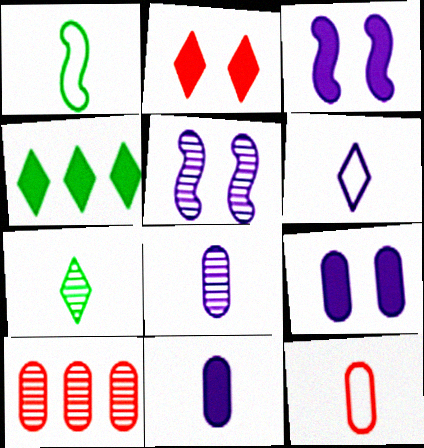[[1, 6, 12], 
[4, 5, 12], 
[5, 7, 10]]